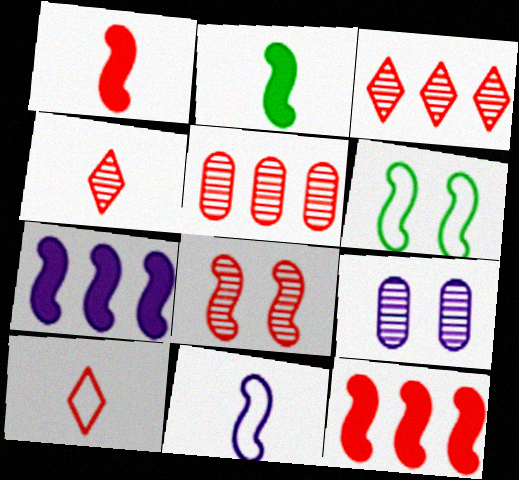[[4, 5, 8]]